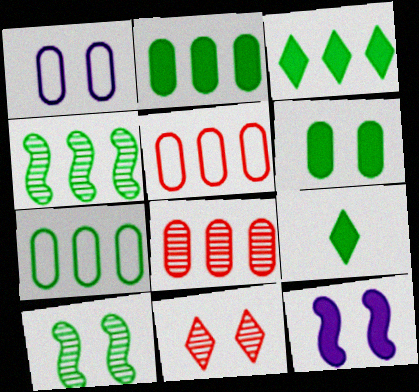[[3, 4, 7], 
[7, 9, 10]]